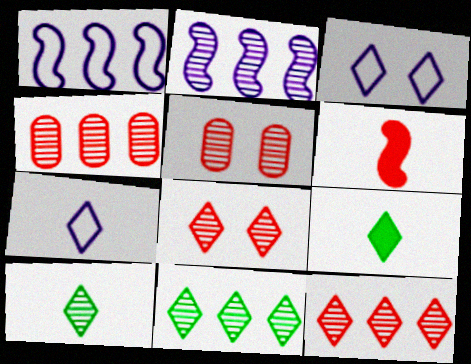[[1, 5, 9], 
[2, 4, 11], 
[2, 5, 10], 
[3, 9, 12]]